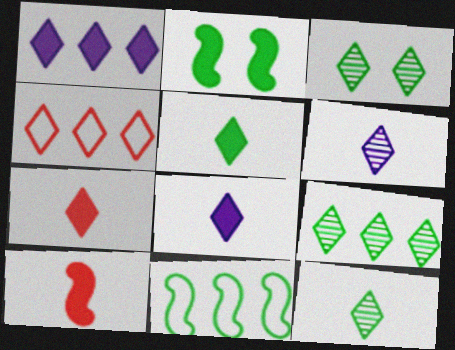[[1, 4, 9], 
[3, 4, 8], 
[3, 9, 12], 
[5, 7, 8]]